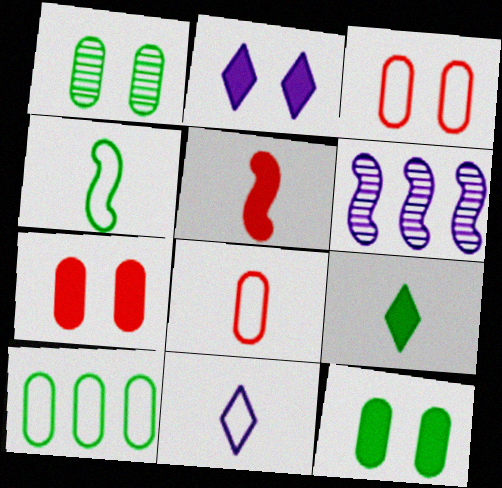[[3, 6, 9], 
[4, 8, 11]]